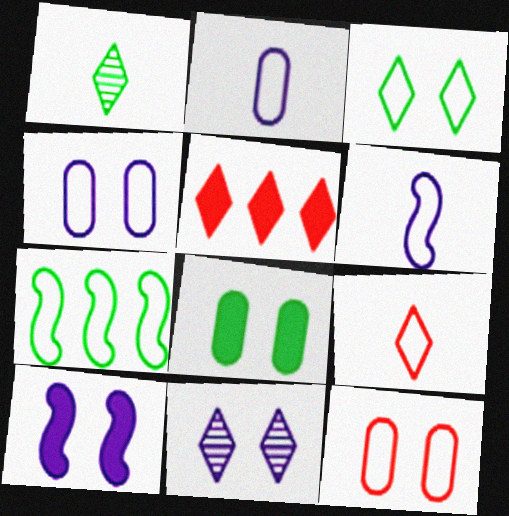[[1, 7, 8], 
[4, 7, 9], 
[4, 10, 11]]